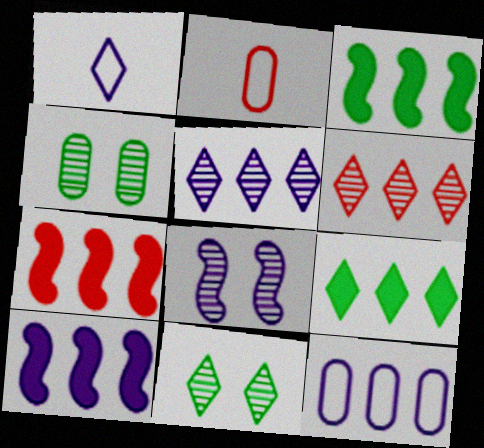[[1, 4, 7], 
[2, 8, 9], 
[2, 10, 11], 
[3, 6, 12], 
[3, 7, 10], 
[5, 10, 12]]